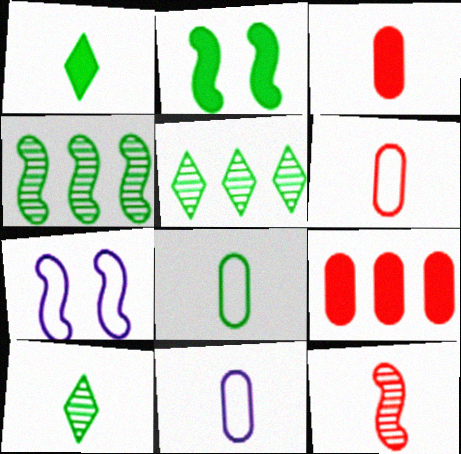[[1, 11, 12], 
[2, 5, 8], 
[3, 5, 7], 
[6, 8, 11], 
[7, 9, 10]]